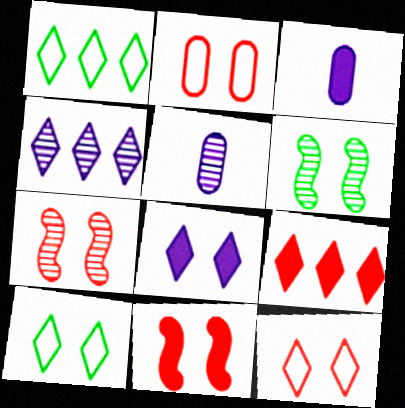[[1, 3, 7], 
[1, 4, 9], 
[1, 5, 11], 
[2, 6, 8]]